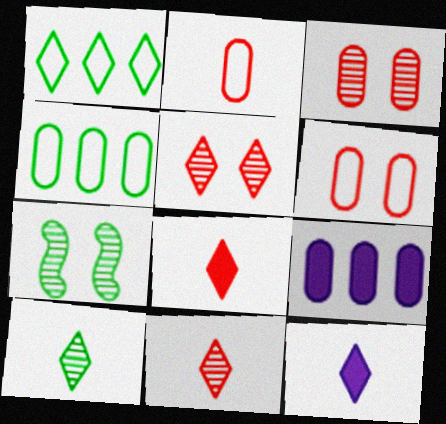[[1, 5, 12]]